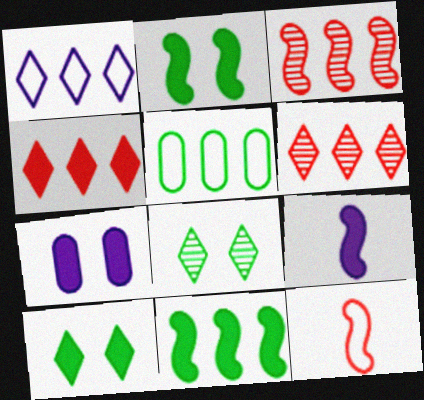[]